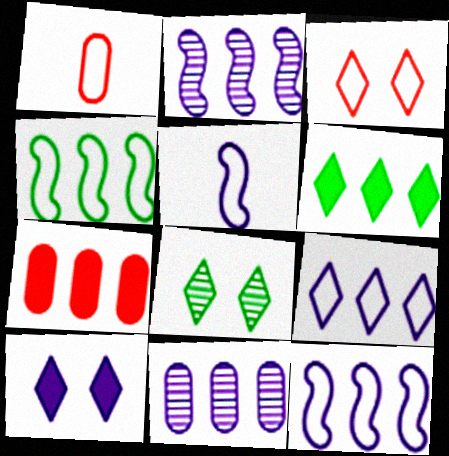[[3, 8, 10], 
[5, 7, 8], 
[5, 10, 11]]